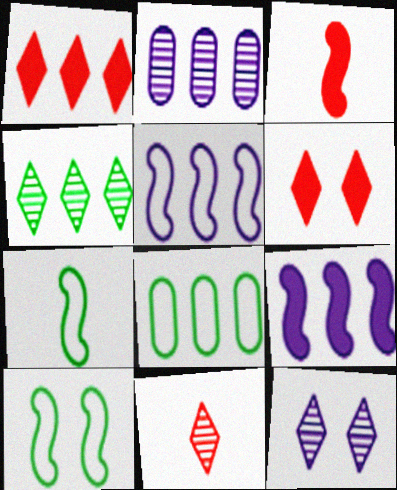[[2, 6, 7], 
[3, 8, 12], 
[4, 11, 12]]